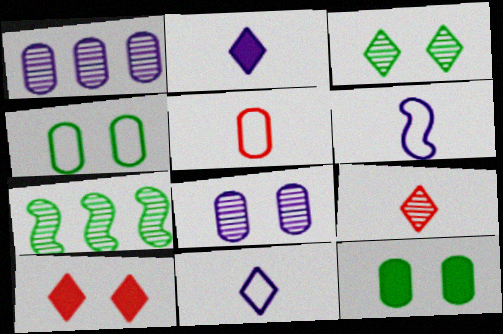[[1, 5, 12], 
[7, 8, 9]]